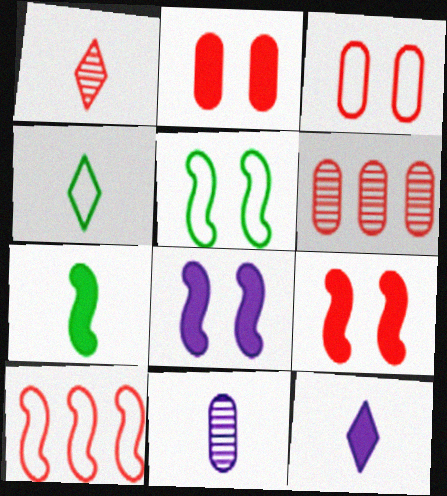[[1, 2, 10], 
[1, 4, 12], 
[4, 6, 8], 
[5, 6, 12]]